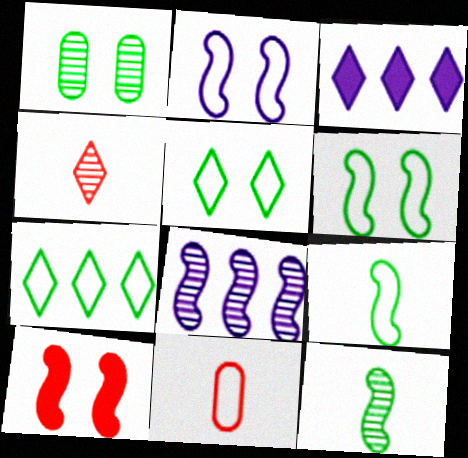[[1, 4, 8], 
[2, 7, 11], 
[3, 4, 5], 
[8, 9, 10]]